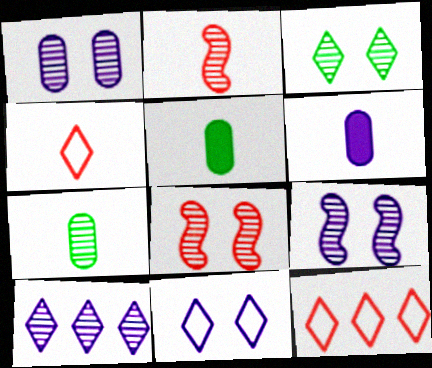[[1, 3, 8], 
[5, 9, 12], 
[7, 8, 10]]